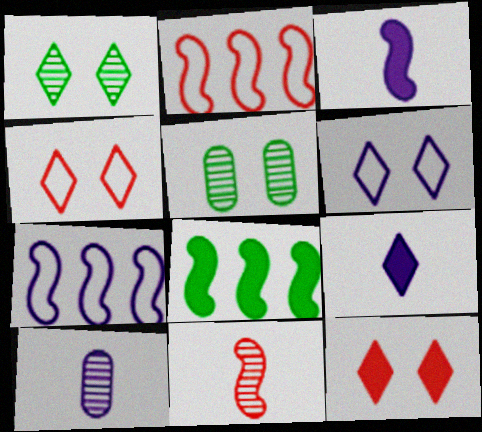[[1, 6, 12], 
[2, 5, 9], 
[4, 8, 10]]